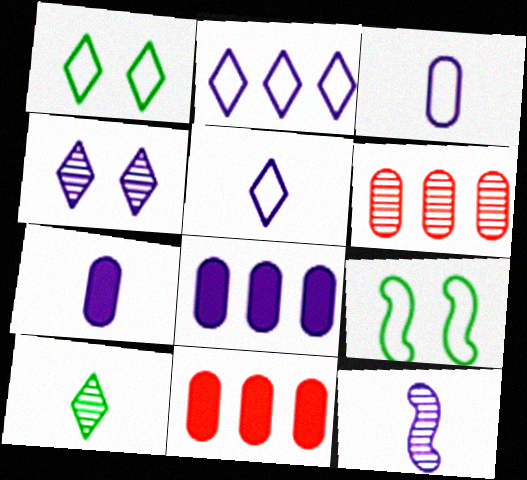[[1, 11, 12], 
[5, 7, 12]]